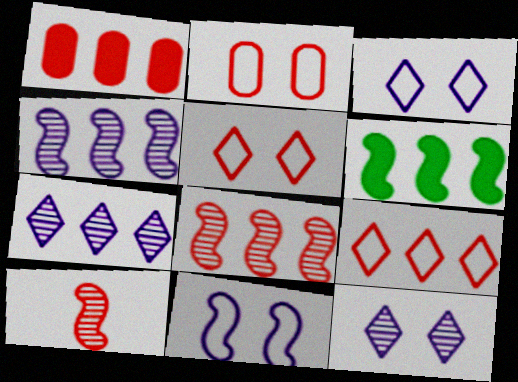[[1, 5, 10], 
[1, 8, 9], 
[6, 10, 11]]